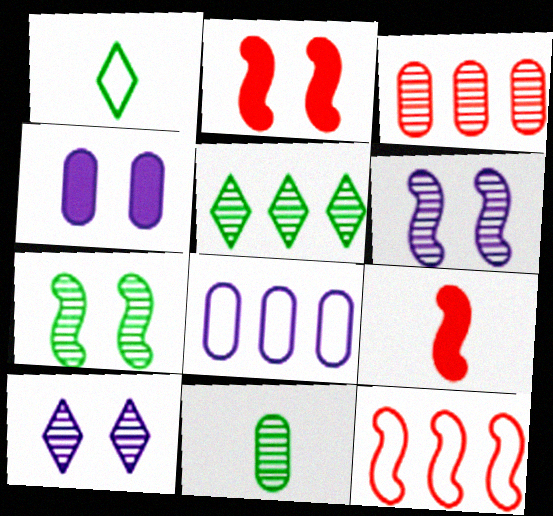[[5, 7, 11]]